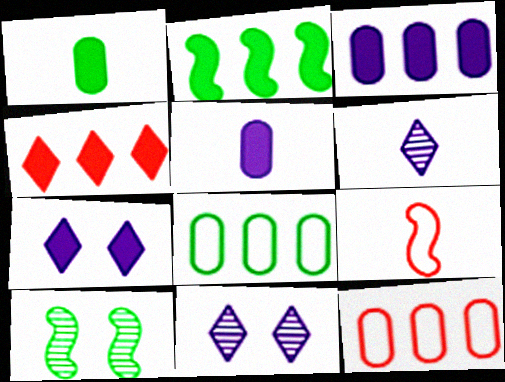[[1, 6, 9], 
[2, 3, 4]]